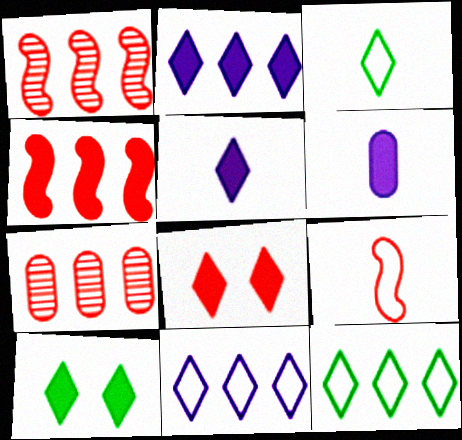[[4, 6, 10], 
[7, 8, 9]]